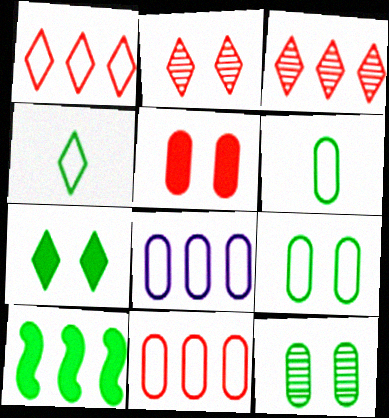[[3, 8, 10], 
[4, 10, 12]]